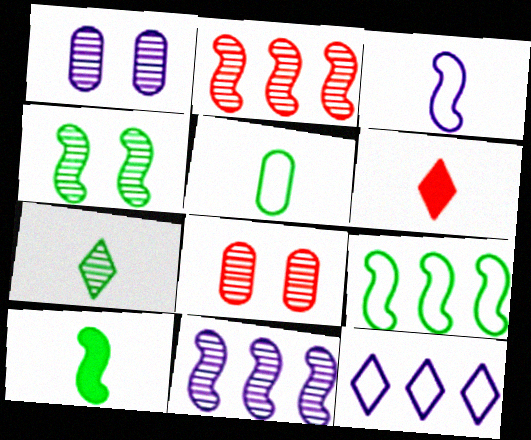[[1, 2, 7], 
[1, 6, 9], 
[4, 9, 10], 
[5, 7, 10], 
[7, 8, 11], 
[8, 10, 12]]